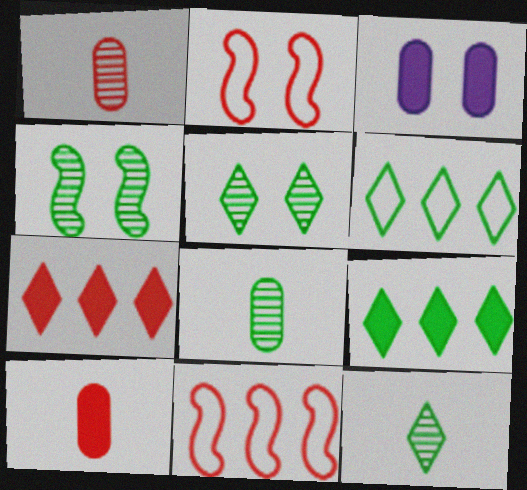[[1, 2, 7], 
[2, 3, 5], 
[3, 11, 12]]